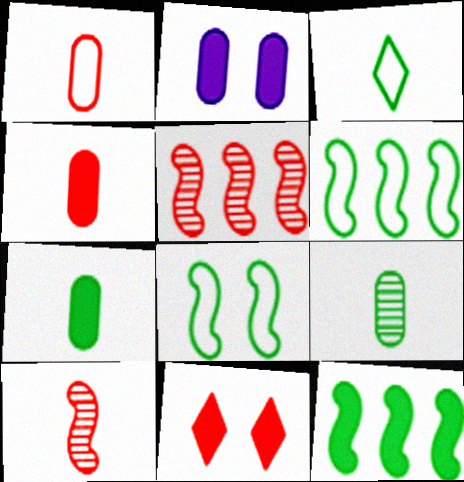[[1, 5, 11], 
[2, 3, 5]]